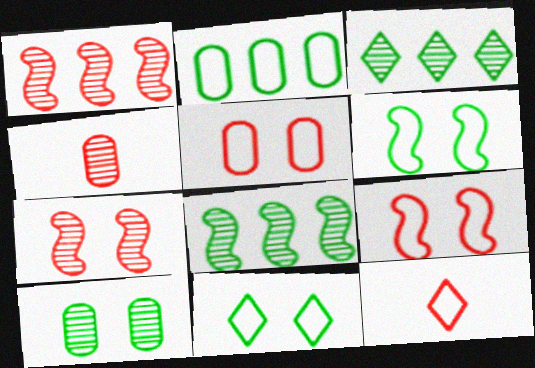[]